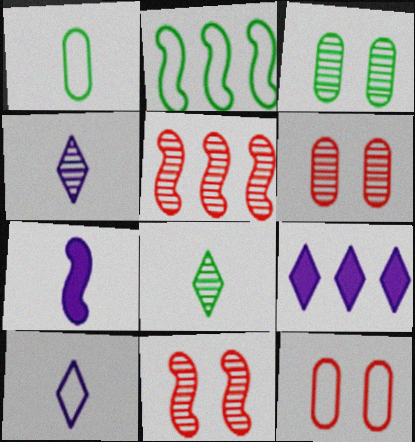[[1, 9, 11], 
[2, 7, 11], 
[2, 10, 12], 
[3, 4, 5]]